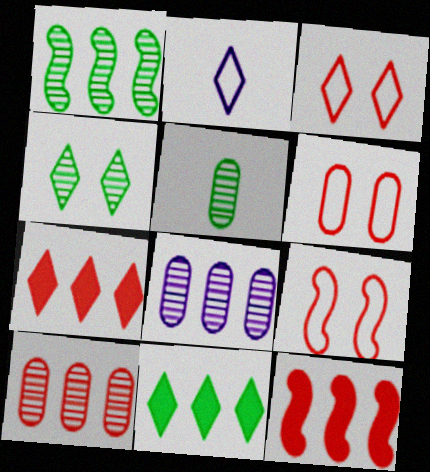[[1, 4, 5], 
[2, 4, 7], 
[3, 6, 9]]